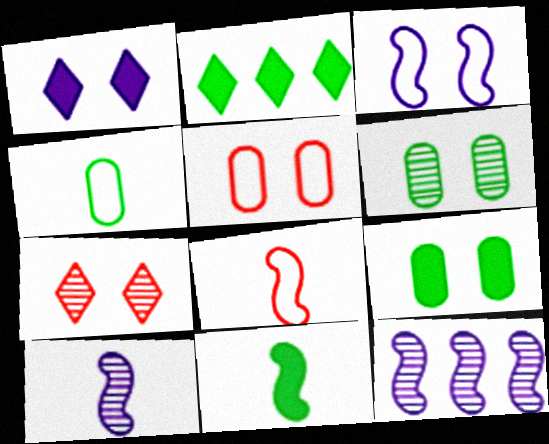[[2, 5, 10], 
[2, 9, 11], 
[3, 7, 9], 
[8, 10, 11]]